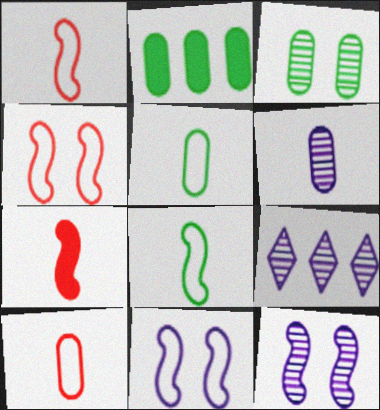[[2, 3, 5], 
[6, 9, 12]]